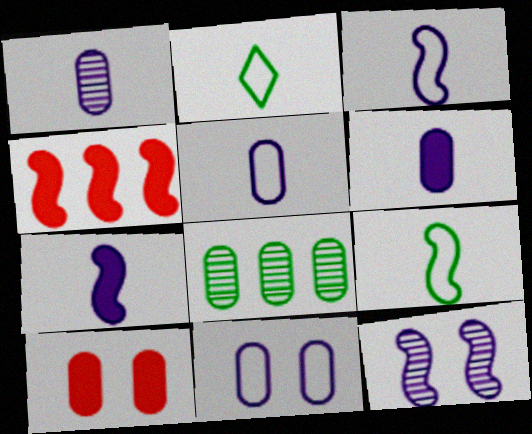[[1, 5, 6], 
[4, 9, 12], 
[5, 8, 10]]